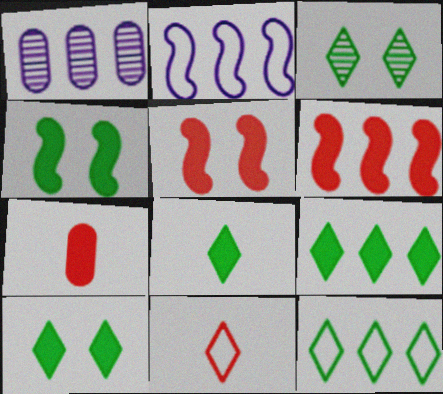[[1, 4, 11], 
[1, 6, 12], 
[2, 3, 7], 
[3, 8, 12], 
[8, 9, 10]]